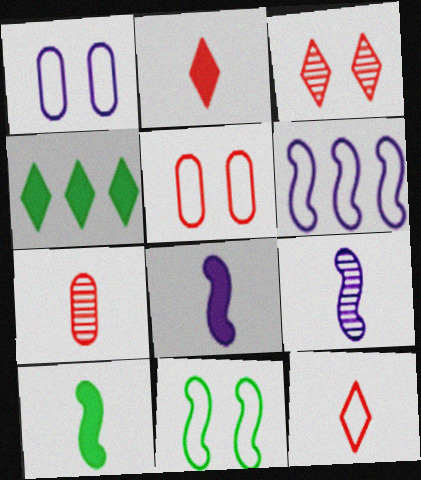[[4, 5, 9]]